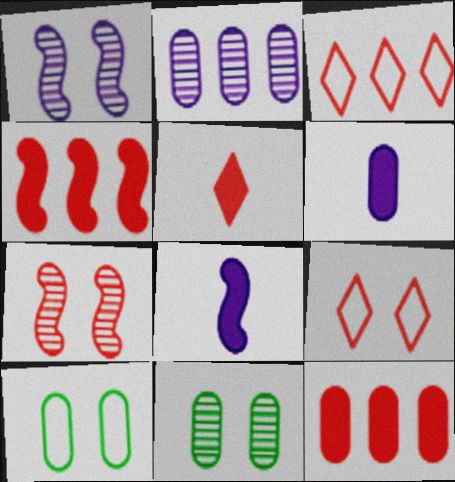[[3, 8, 11]]